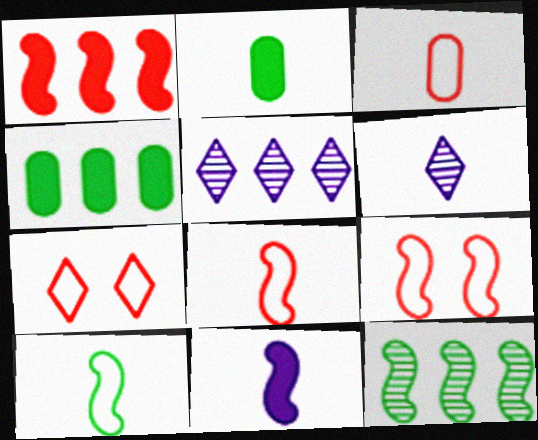[[2, 5, 9], 
[2, 6, 8], 
[4, 6, 9], 
[9, 11, 12]]